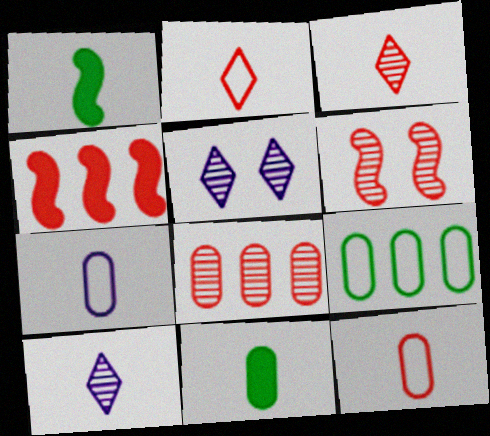[[1, 3, 7], 
[1, 10, 12], 
[3, 6, 8]]